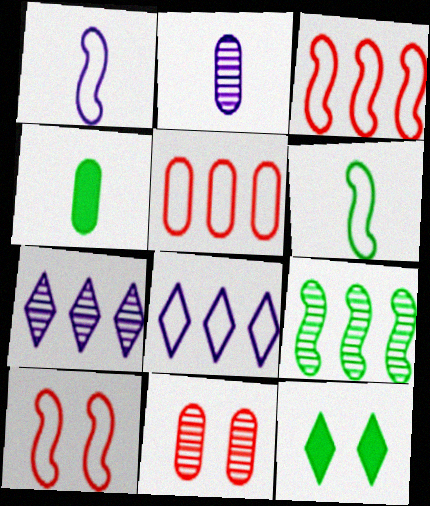[[2, 3, 12], 
[4, 7, 10]]